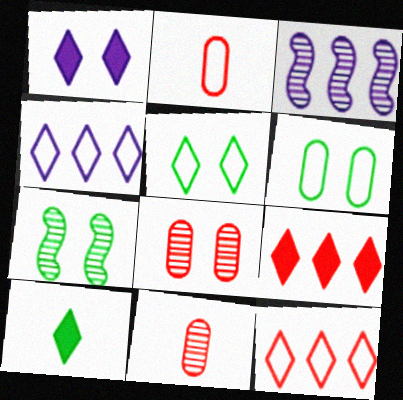[[1, 9, 10]]